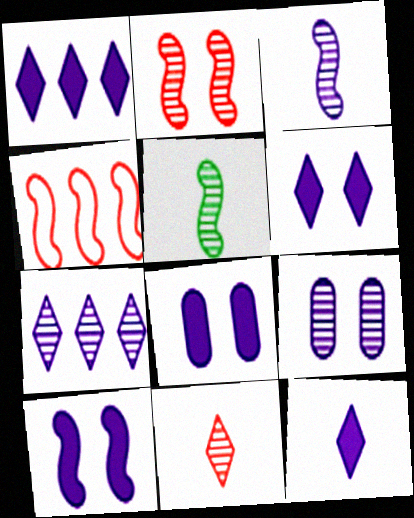[[1, 6, 12], 
[3, 7, 9], 
[4, 5, 10], 
[6, 8, 10]]